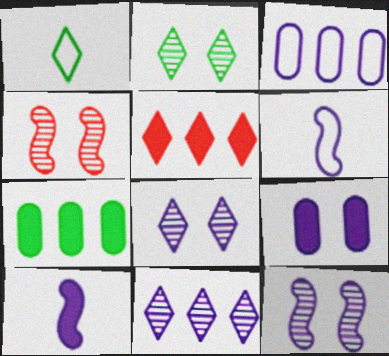[[1, 5, 8], 
[3, 8, 10], 
[6, 9, 11]]